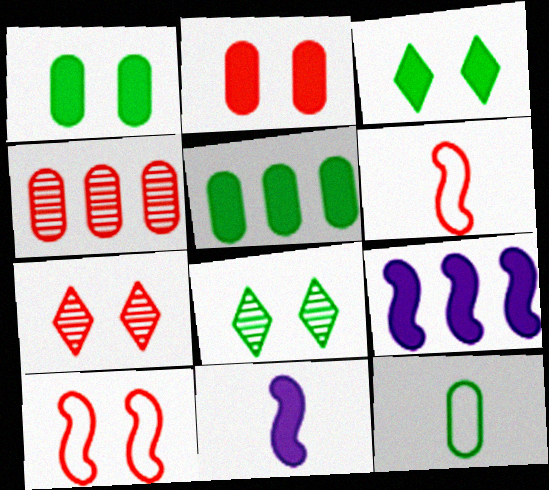[[2, 7, 10], 
[7, 9, 12]]